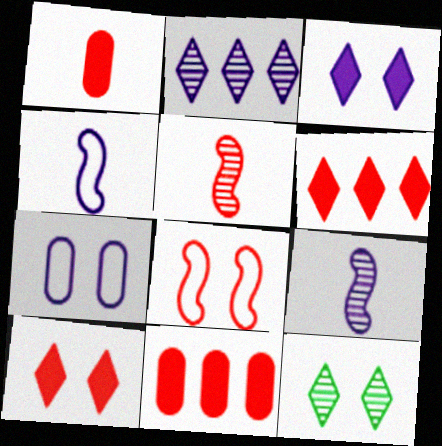[[4, 11, 12]]